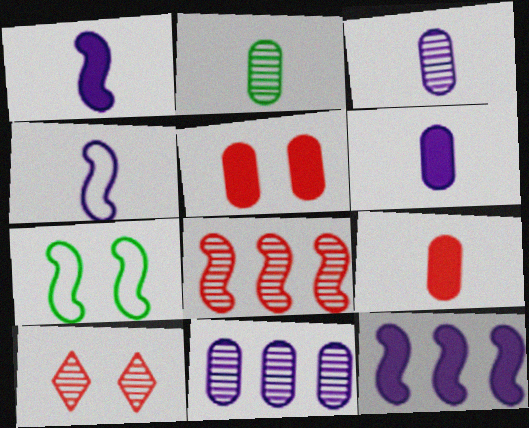[[1, 7, 8]]